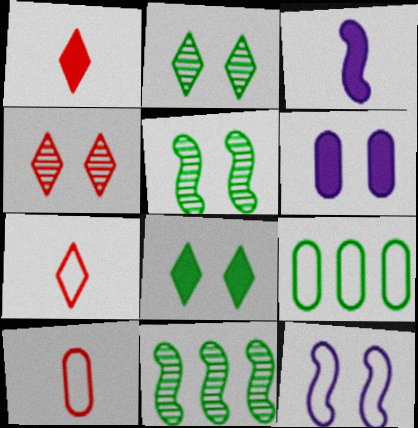[[3, 4, 9], 
[6, 7, 11], 
[7, 9, 12]]